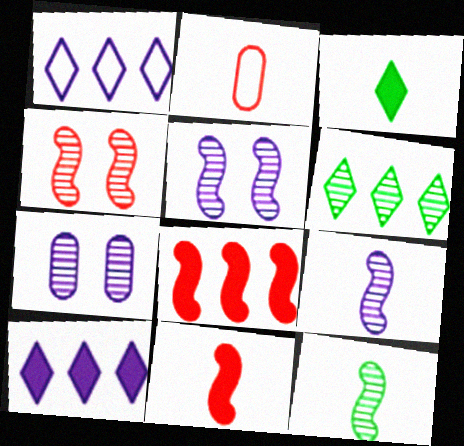[[2, 3, 9]]